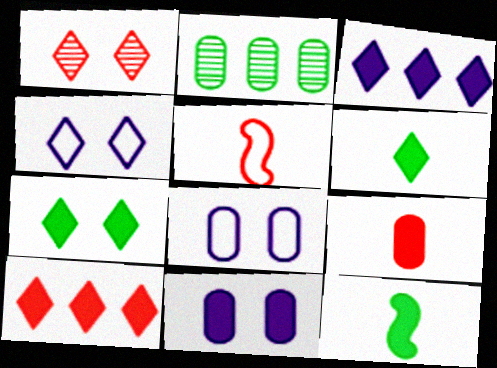[[1, 4, 7], 
[2, 8, 9], 
[10, 11, 12]]